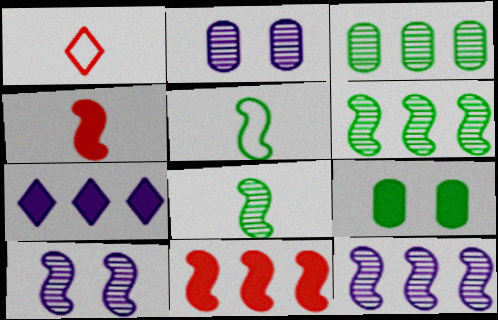[[1, 9, 12], 
[4, 7, 9], 
[5, 10, 11]]